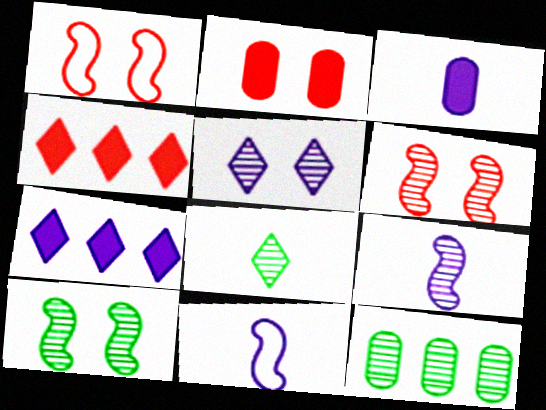[[8, 10, 12]]